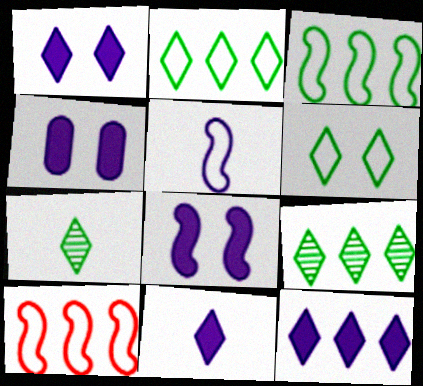[[1, 4, 8], 
[1, 11, 12], 
[4, 7, 10]]